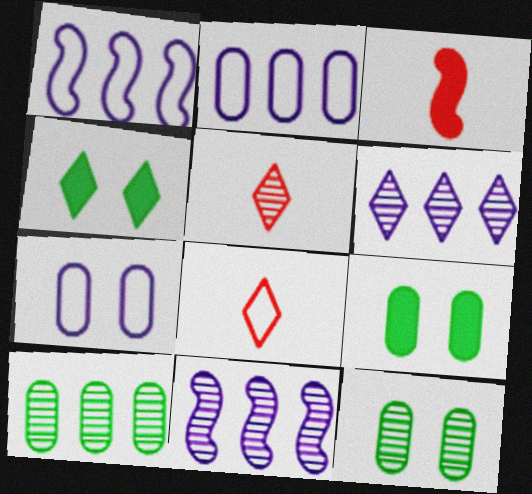[[1, 5, 9], 
[4, 6, 8], 
[5, 11, 12], 
[8, 9, 11]]